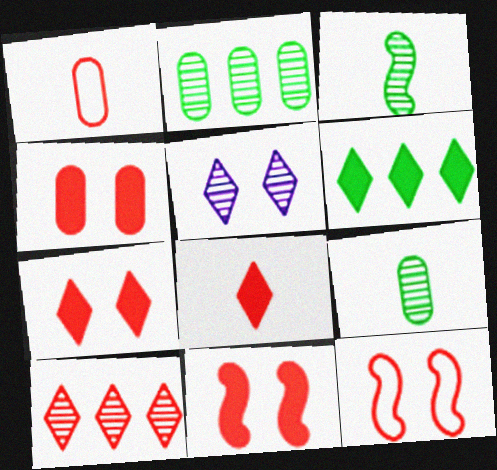[[1, 10, 11], 
[4, 7, 11]]